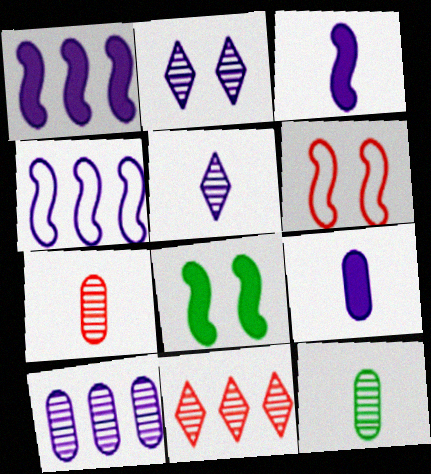[[2, 4, 9]]